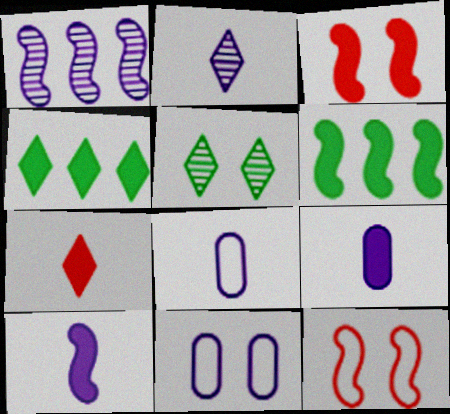[[2, 8, 10], 
[3, 4, 9], 
[3, 5, 11], 
[3, 6, 10]]